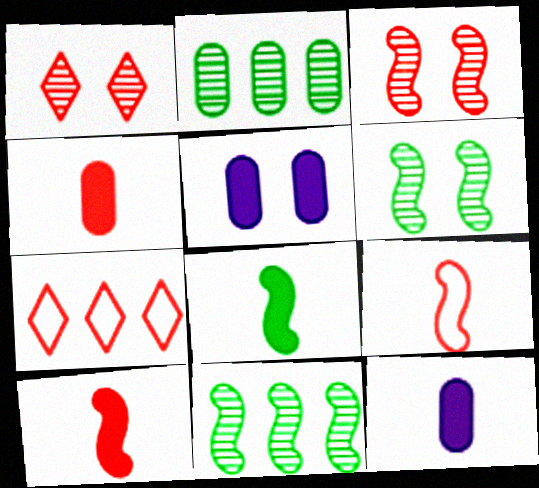[[3, 4, 7], 
[6, 7, 12]]